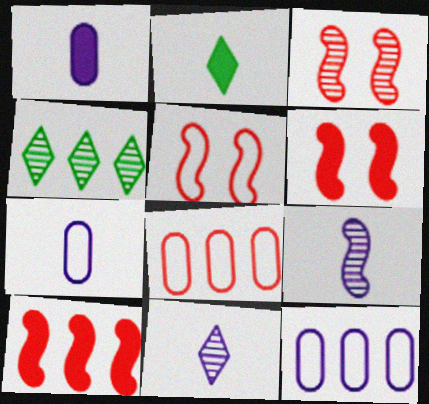[[1, 4, 5], 
[2, 3, 12], 
[3, 5, 6], 
[4, 6, 7], 
[4, 10, 12]]